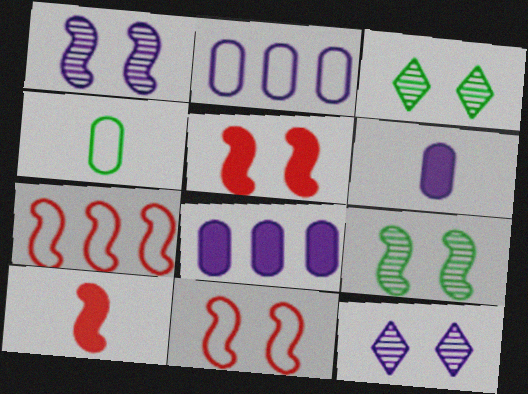[[2, 3, 10], 
[3, 6, 7]]